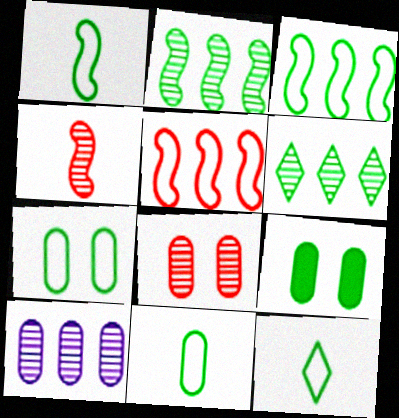[[1, 6, 9], 
[1, 11, 12], 
[2, 9, 12], 
[3, 7, 12]]